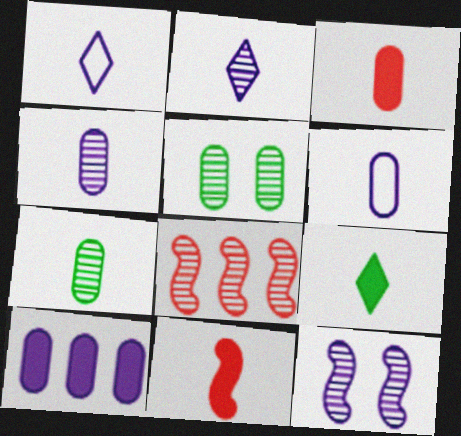[[1, 7, 11], 
[1, 10, 12], 
[2, 5, 8], 
[3, 6, 7]]